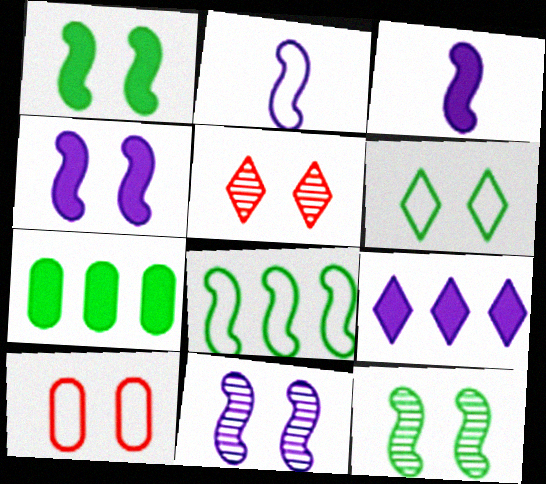[[2, 5, 7]]